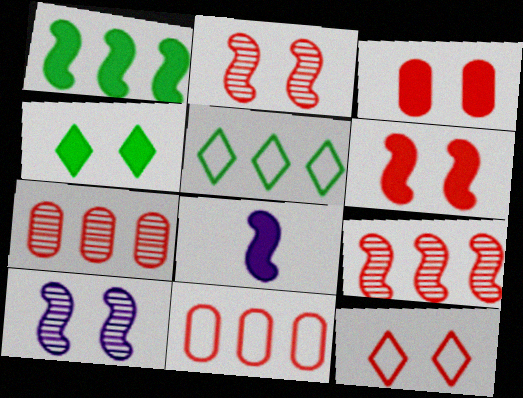[[1, 6, 8], 
[2, 3, 12]]